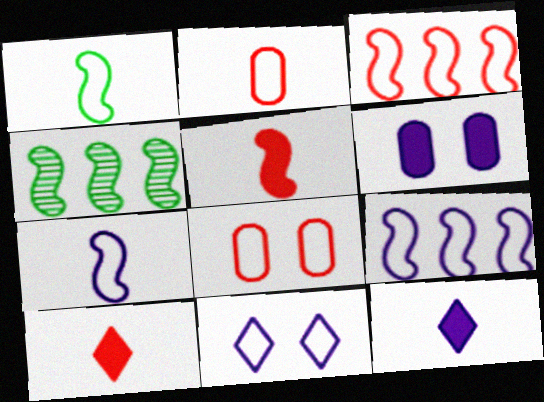[[4, 8, 12]]